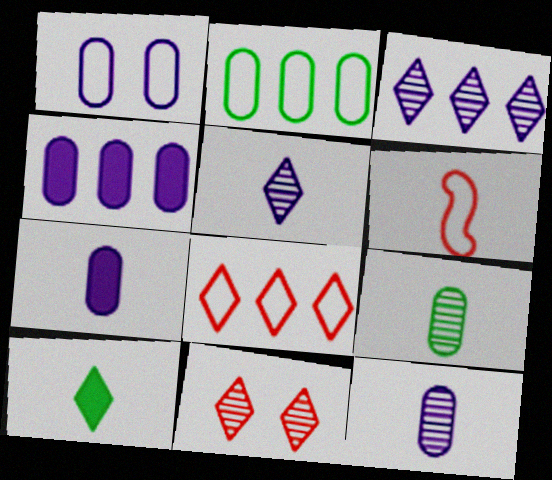[[1, 4, 12], 
[6, 10, 12]]